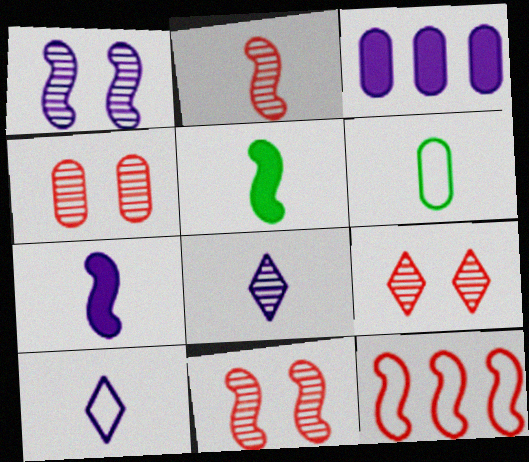[[1, 3, 10], 
[1, 5, 12], 
[3, 4, 6], 
[4, 9, 11]]